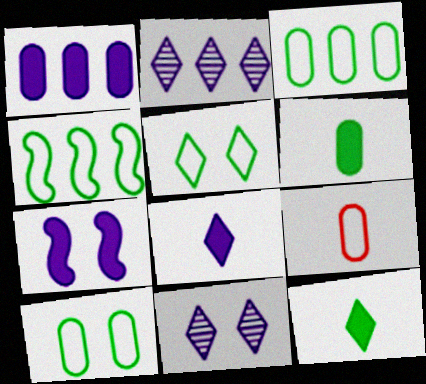[[1, 7, 8]]